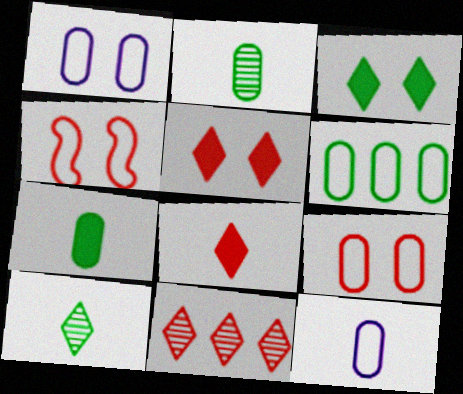[[6, 9, 12]]